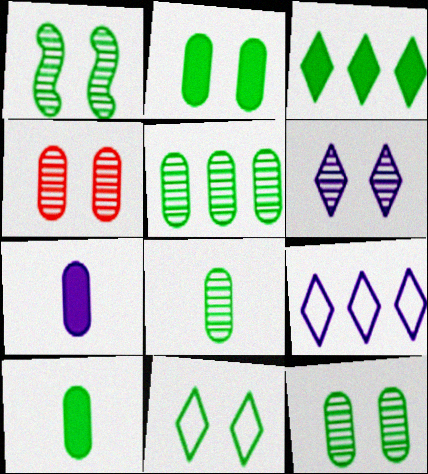[[1, 2, 11], 
[1, 4, 6], 
[5, 8, 12]]